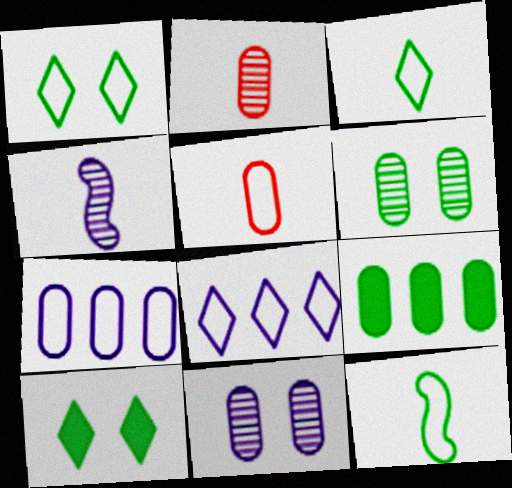[[5, 9, 11]]